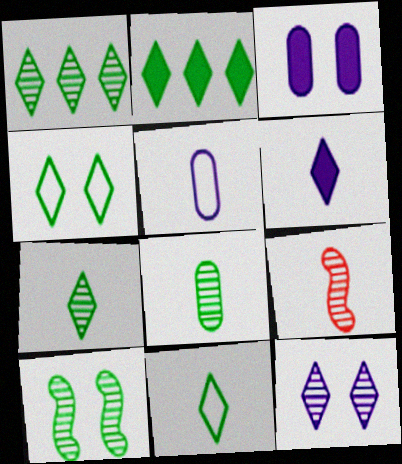[[1, 8, 10], 
[2, 4, 7]]